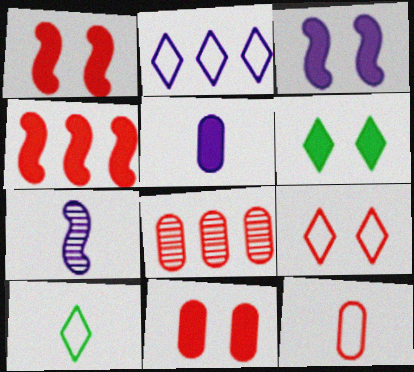[[2, 9, 10], 
[3, 6, 11], 
[3, 8, 10], 
[4, 5, 6], 
[8, 11, 12]]